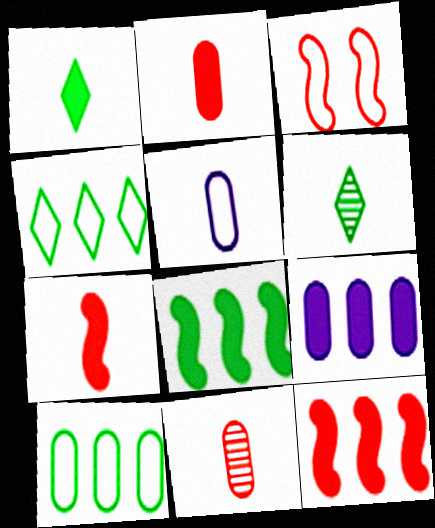[[3, 4, 5], 
[3, 6, 9], 
[5, 6, 7]]